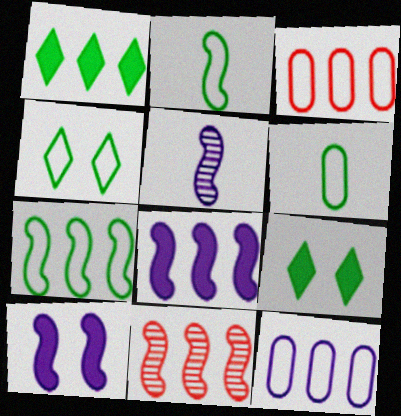[[1, 11, 12], 
[2, 10, 11], 
[3, 5, 9], 
[4, 6, 7], 
[7, 8, 11]]